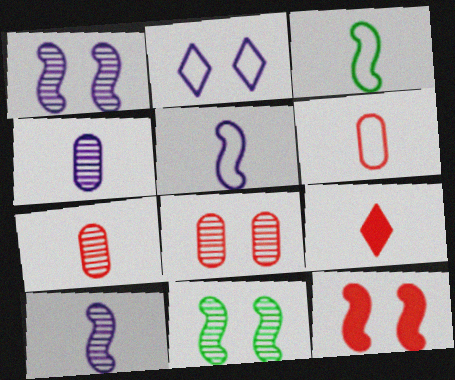[[3, 4, 9]]